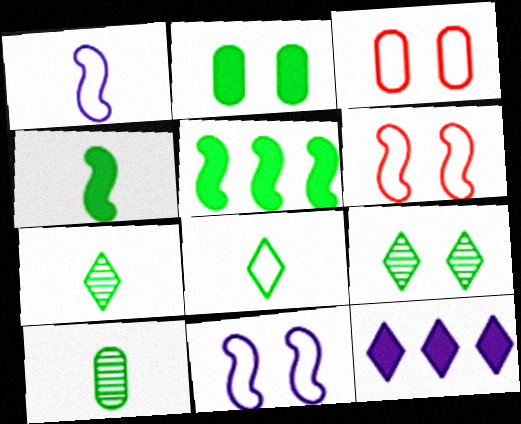[[4, 8, 10], 
[6, 10, 12]]